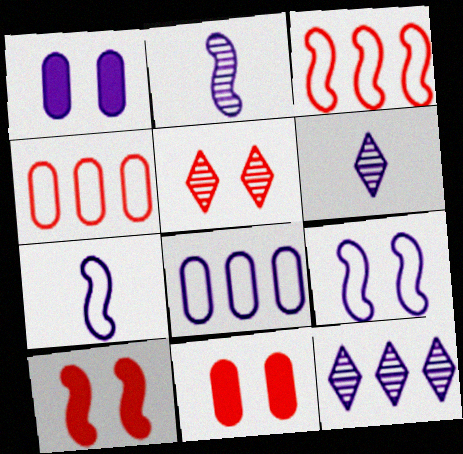[[1, 7, 12]]